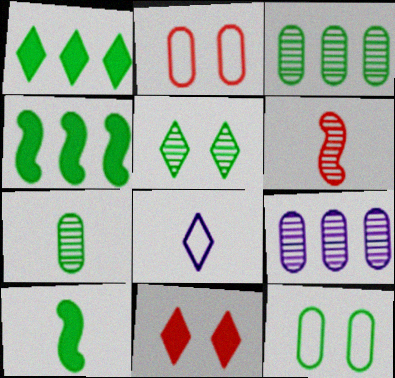[[5, 6, 9]]